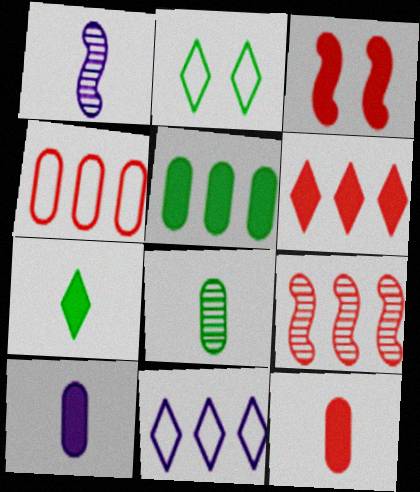[[2, 9, 10], 
[3, 6, 12], 
[3, 8, 11], 
[4, 6, 9], 
[5, 9, 11]]